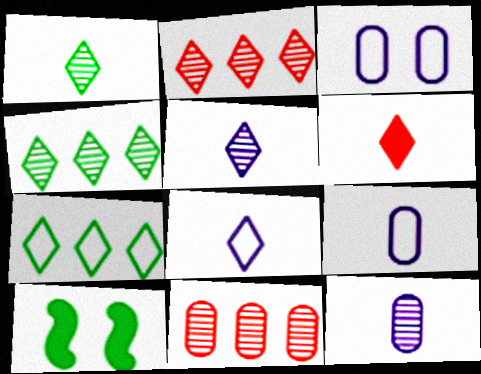[[1, 6, 8], 
[2, 9, 10], 
[8, 10, 11]]